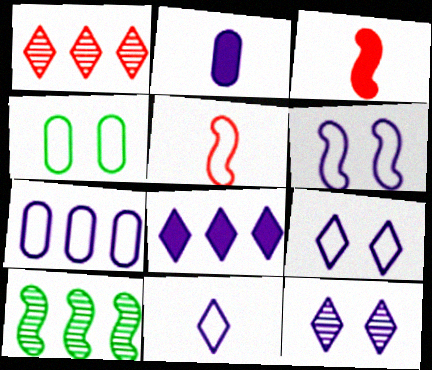[[3, 6, 10], 
[6, 7, 11], 
[8, 11, 12]]